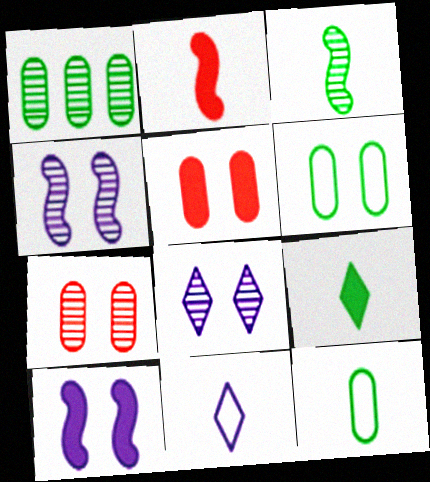[[3, 9, 12]]